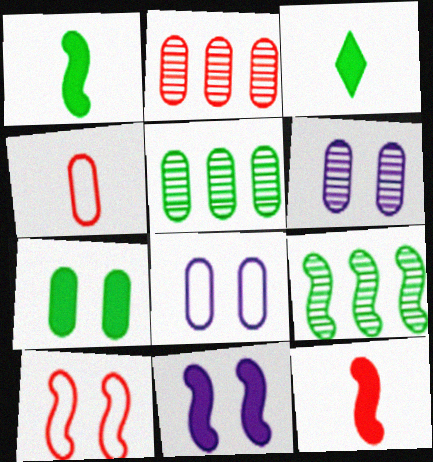[]